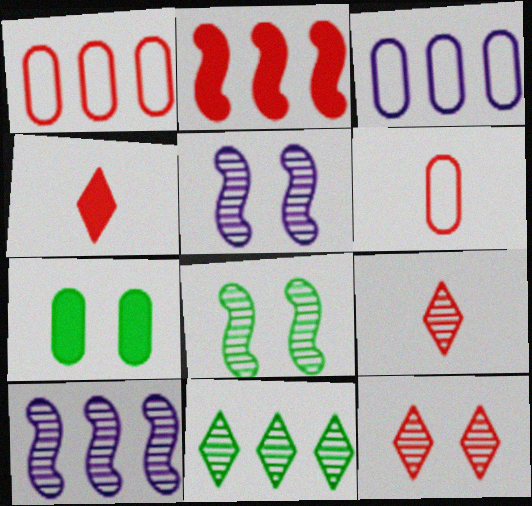[[2, 3, 11], 
[2, 6, 12], 
[3, 4, 8]]